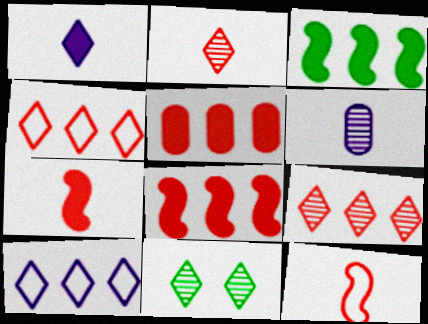[[1, 4, 11]]